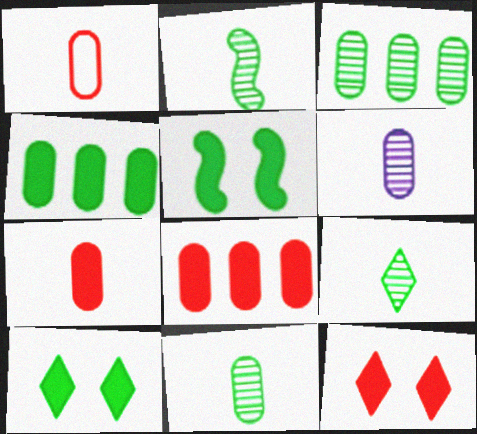[[2, 9, 11]]